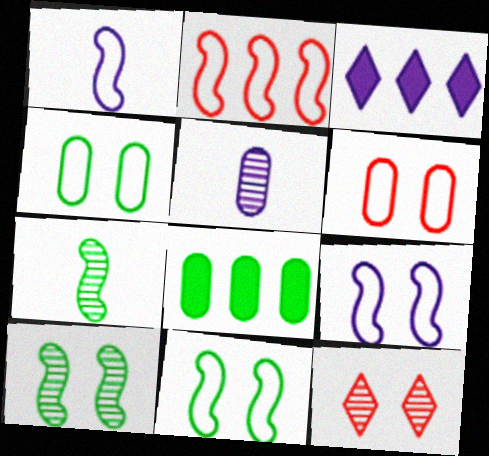[[1, 2, 11], 
[1, 8, 12], 
[3, 5, 9], 
[3, 6, 7], 
[5, 6, 8]]